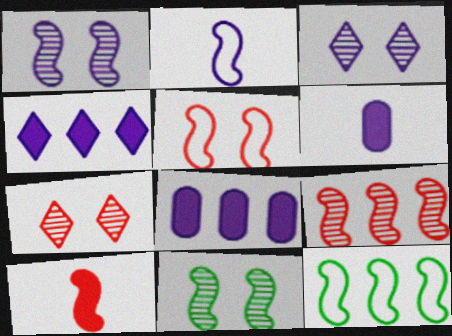[[1, 10, 12], 
[2, 3, 8], 
[2, 5, 12], 
[5, 9, 10], 
[6, 7, 12]]